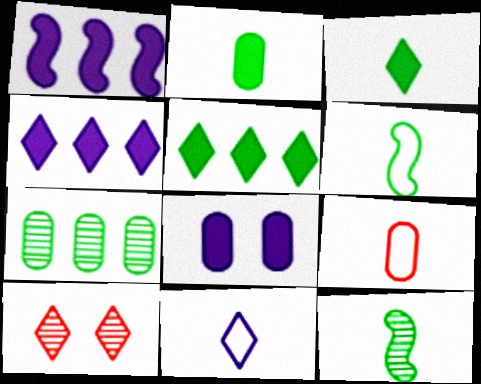[[5, 10, 11], 
[6, 9, 11], 
[7, 8, 9]]